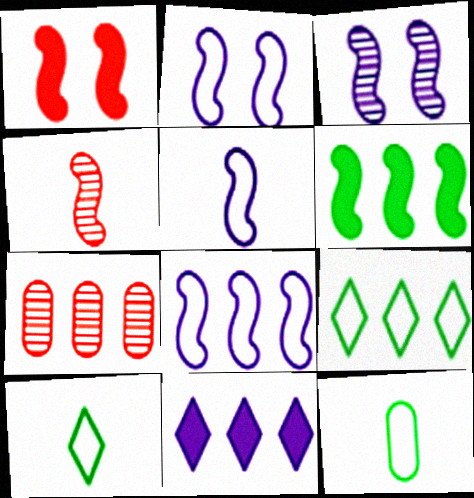[[2, 4, 6], 
[2, 5, 8]]